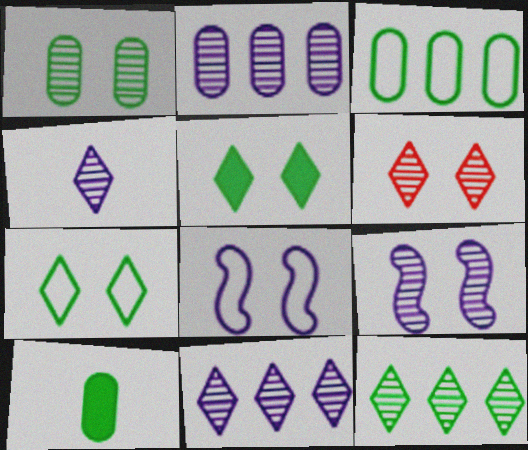[[1, 3, 10], 
[1, 6, 9], 
[2, 4, 9], 
[4, 6, 12]]